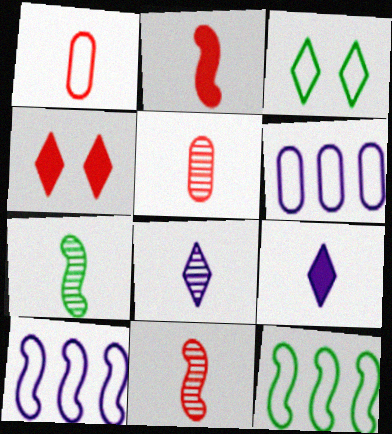[[1, 3, 10], 
[1, 7, 9], 
[4, 6, 7], 
[5, 7, 8]]